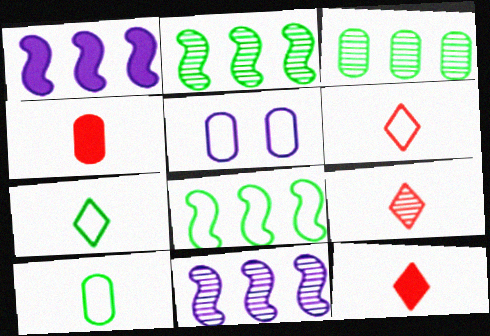[[2, 5, 12], 
[3, 4, 5], 
[5, 6, 8], 
[6, 9, 12]]